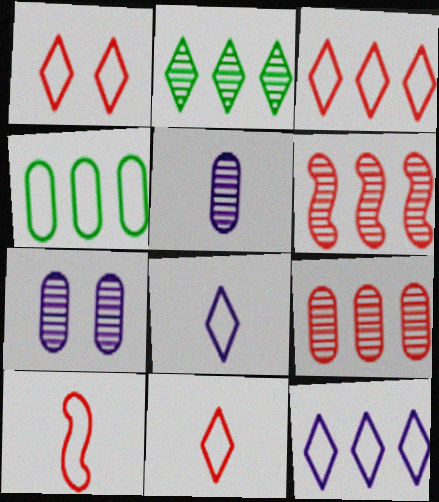[[1, 3, 11]]